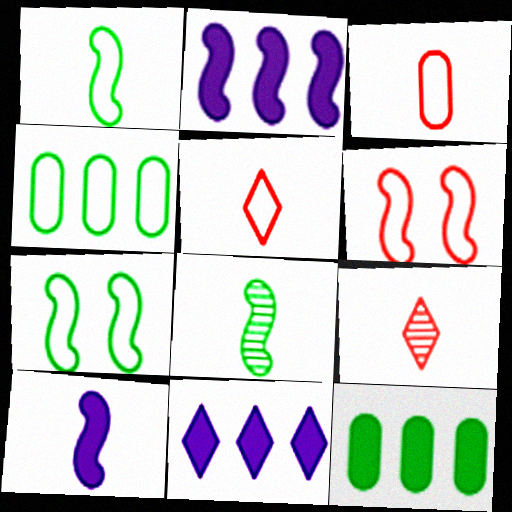[[2, 6, 8]]